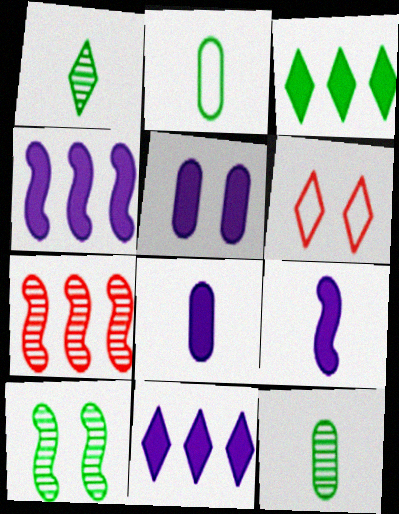[[1, 6, 11], 
[2, 3, 10], 
[4, 6, 12], 
[5, 6, 10], 
[5, 9, 11]]